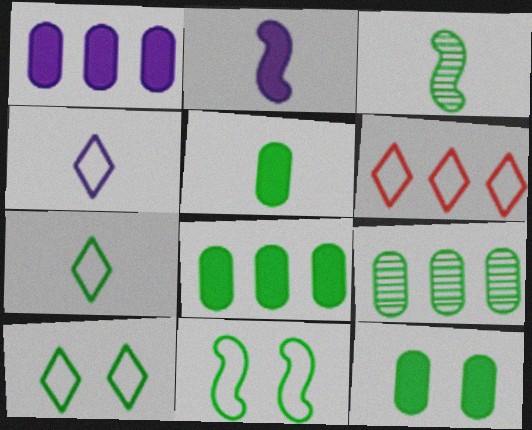[[3, 5, 7], 
[3, 8, 10], 
[4, 6, 10], 
[5, 8, 12]]